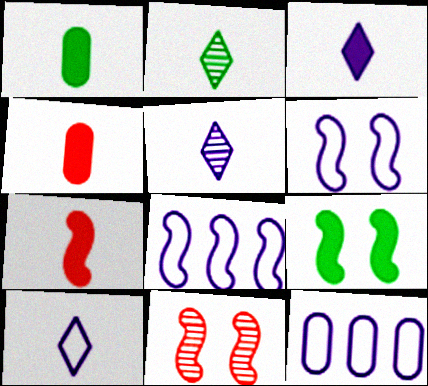[[1, 3, 7], 
[3, 5, 10], 
[6, 9, 11], 
[6, 10, 12]]